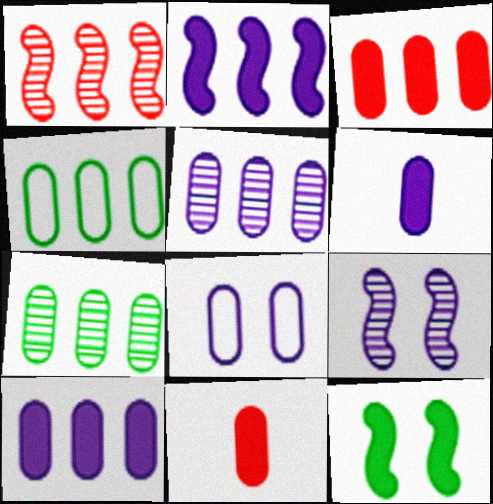[[3, 4, 5], 
[5, 6, 8], 
[7, 8, 11]]